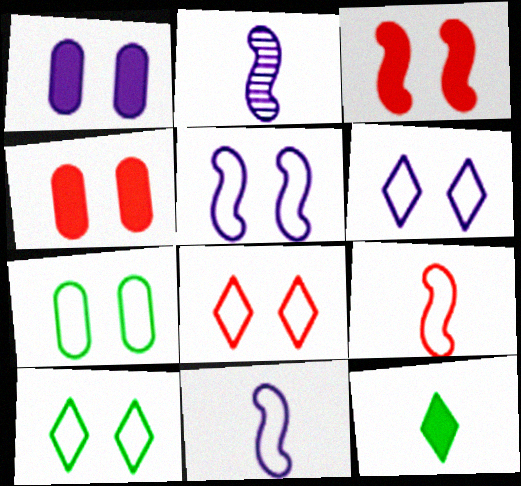[[5, 7, 8], 
[6, 8, 10]]